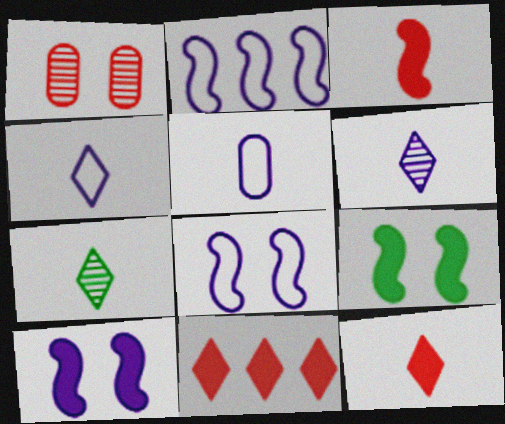[[3, 5, 7], 
[4, 7, 12]]